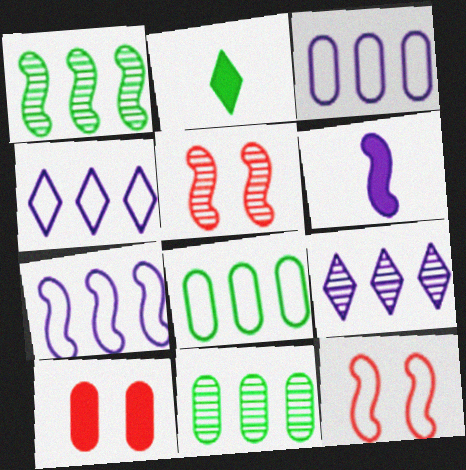[[1, 6, 12], 
[2, 3, 5], 
[3, 4, 7]]